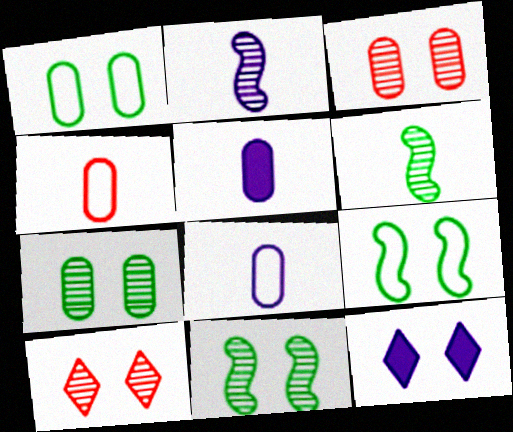[[3, 9, 12]]